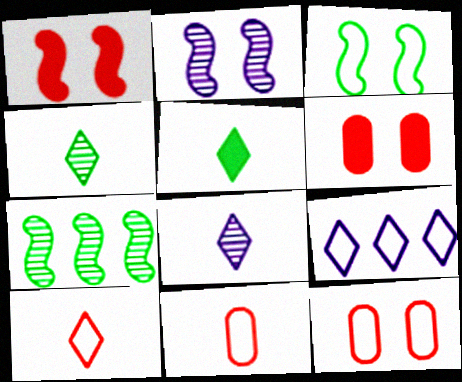[[1, 2, 3], 
[3, 9, 11], 
[5, 8, 10]]